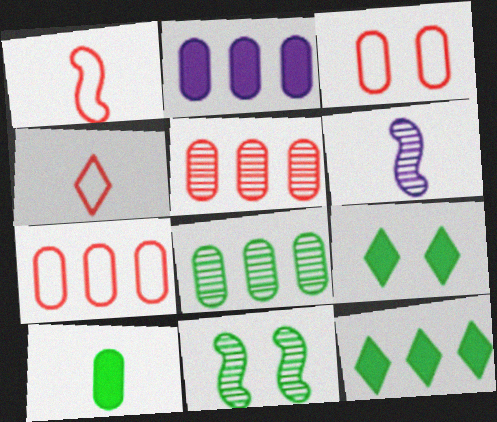[[2, 4, 11], 
[2, 7, 8], 
[3, 6, 12], 
[4, 6, 10], 
[6, 7, 9]]